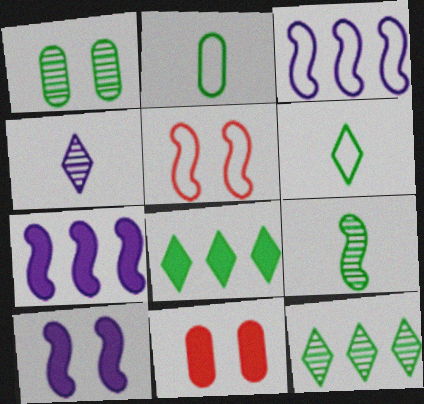[[1, 9, 12], 
[5, 7, 9]]